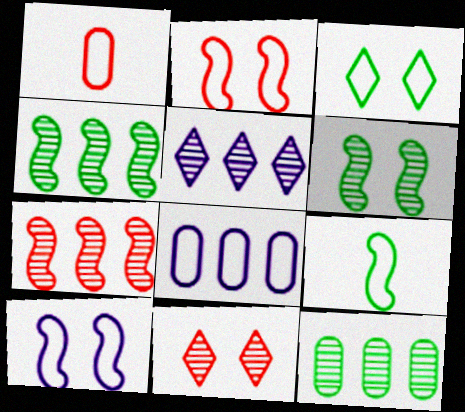[[5, 7, 12]]